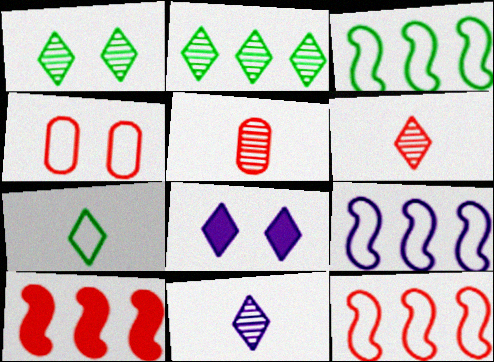[[3, 5, 8], 
[3, 9, 12], 
[4, 6, 10], 
[4, 7, 9]]